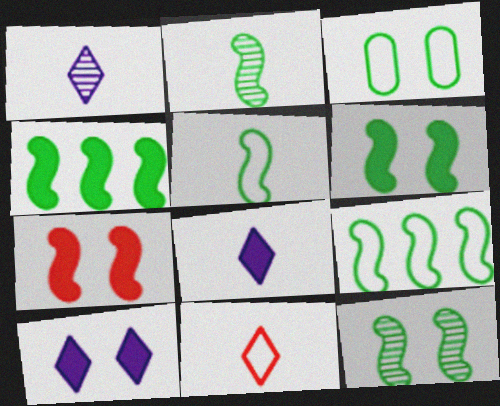[[2, 6, 9], 
[4, 5, 12]]